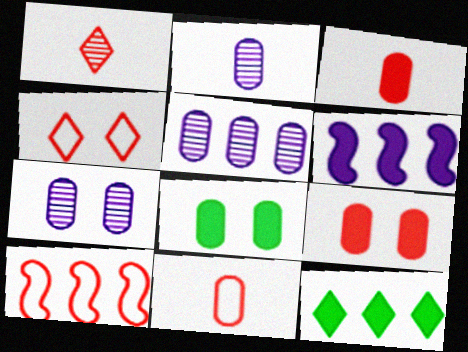[[1, 9, 10], 
[2, 5, 7], 
[4, 10, 11], 
[5, 8, 11], 
[5, 10, 12]]